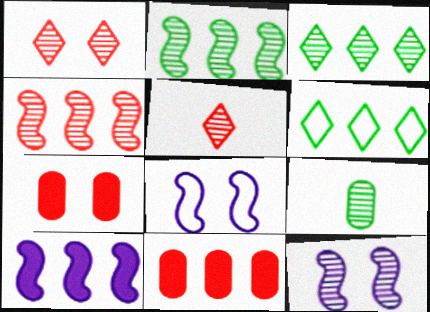[]